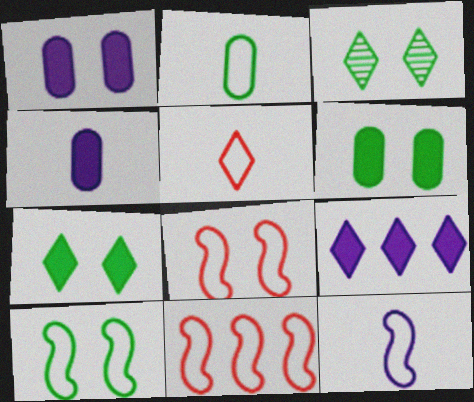[[1, 3, 8], 
[2, 5, 12], 
[3, 4, 11], 
[3, 5, 9], 
[3, 6, 10], 
[10, 11, 12]]